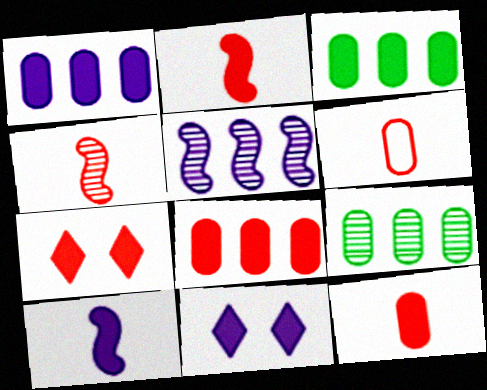[[1, 3, 8], 
[1, 10, 11], 
[2, 3, 11], 
[2, 7, 8], 
[3, 7, 10]]